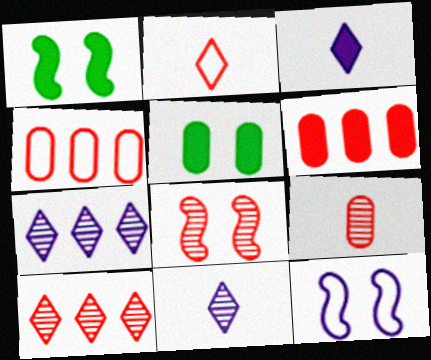[[1, 3, 6], 
[1, 4, 11], 
[1, 8, 12], 
[2, 6, 8], 
[8, 9, 10]]